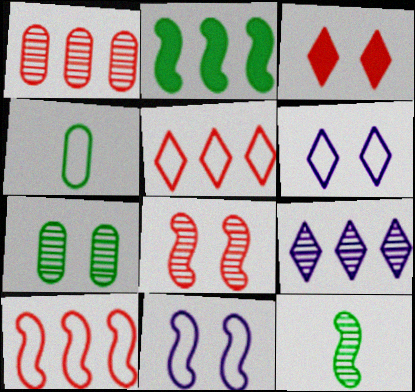[[3, 7, 11], 
[4, 5, 11], 
[4, 6, 10]]